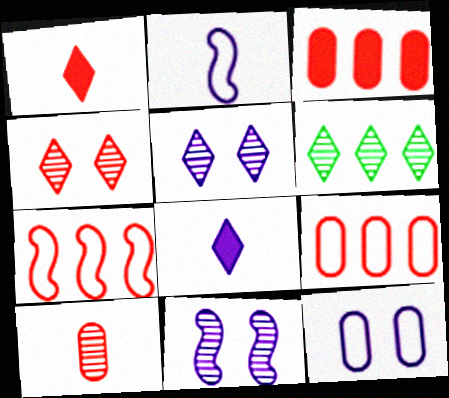[[6, 10, 11]]